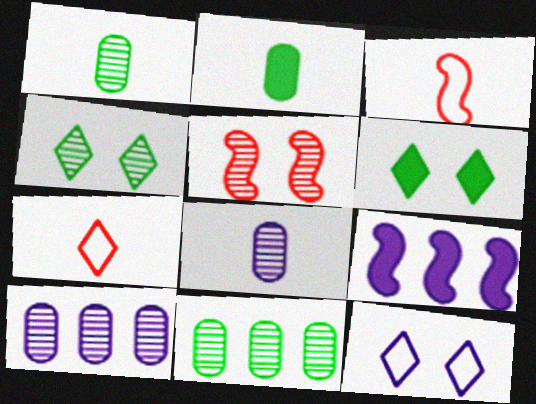[[3, 6, 10], 
[8, 9, 12]]